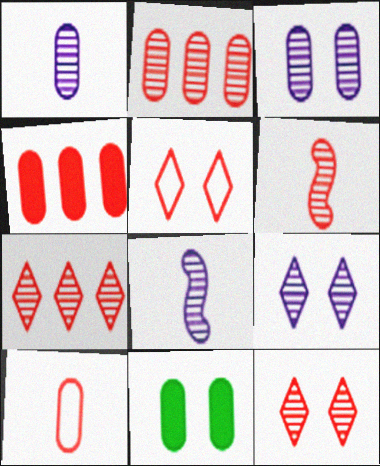[[2, 6, 12], 
[4, 5, 6]]